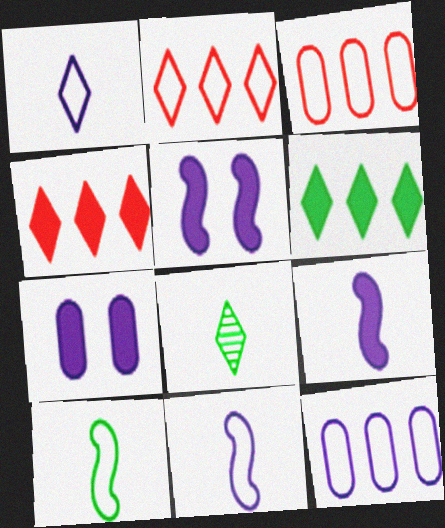[[3, 5, 8]]